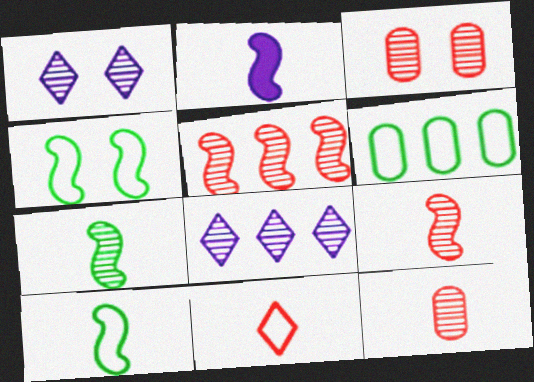[[2, 4, 5], 
[2, 9, 10], 
[3, 7, 8]]